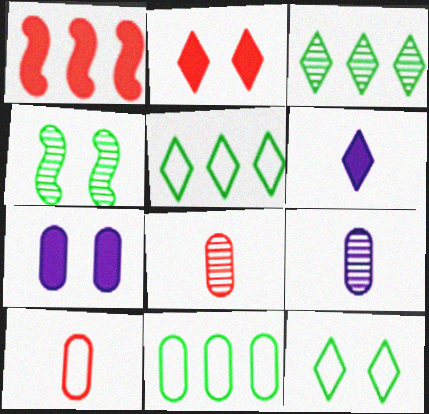[[1, 9, 12], 
[7, 8, 11]]